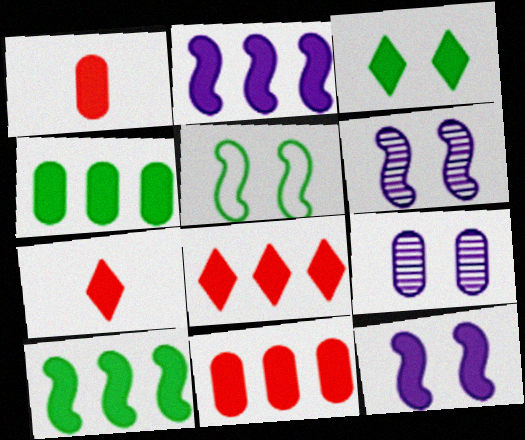[[1, 2, 3], 
[2, 4, 8], 
[4, 7, 12]]